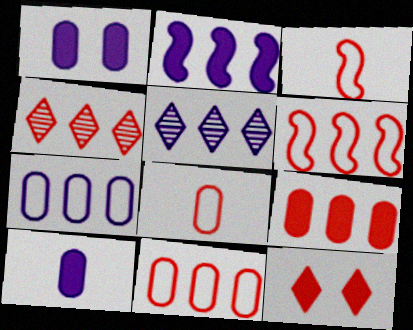[[2, 5, 7], 
[4, 6, 9]]